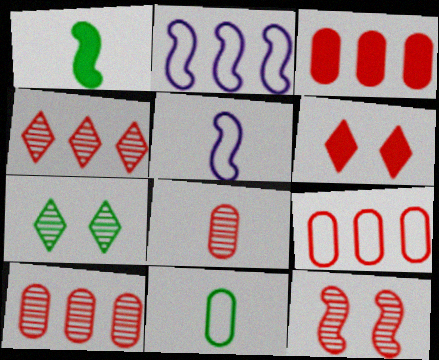[[1, 2, 12], 
[3, 5, 7], 
[3, 9, 10], 
[4, 8, 12]]